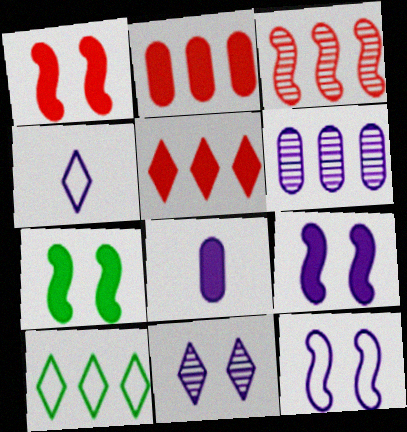[[1, 7, 9], 
[4, 6, 9], 
[5, 7, 8]]